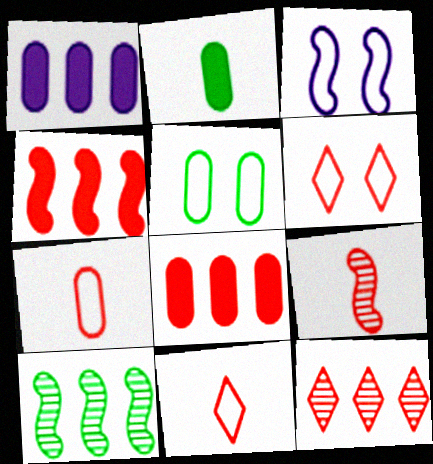[[2, 3, 12], 
[3, 5, 6], 
[6, 8, 9]]